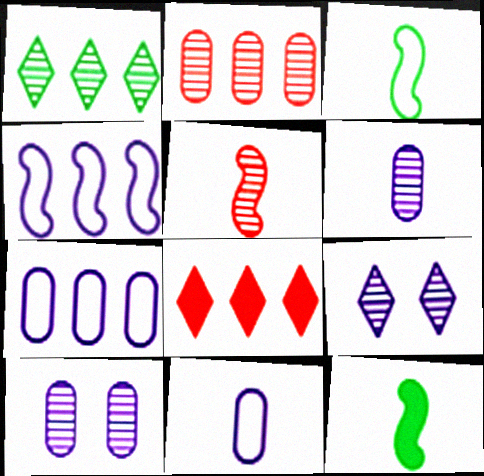[[1, 5, 10], 
[3, 8, 10]]